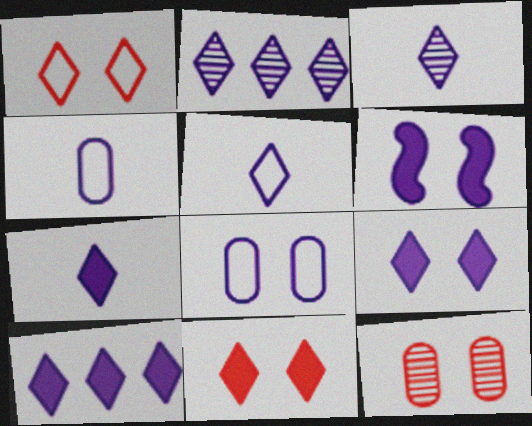[[2, 4, 6], 
[2, 5, 9], 
[3, 5, 7], 
[7, 9, 10]]